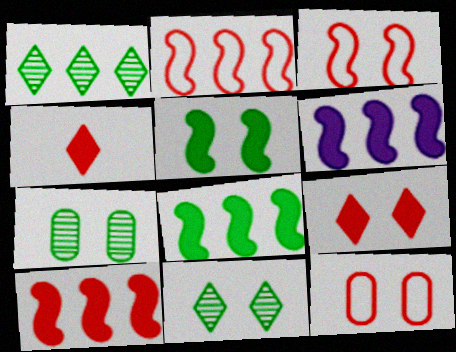[[6, 8, 10]]